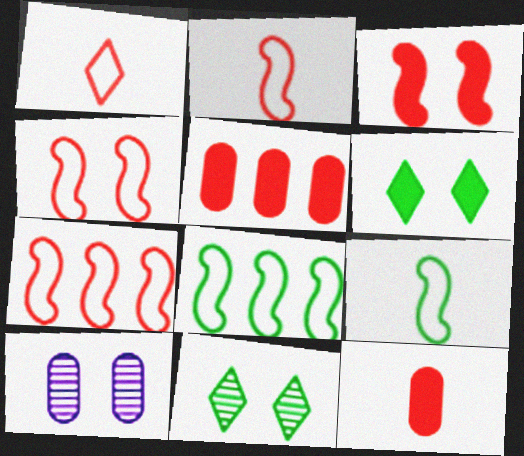[[2, 4, 7], 
[4, 6, 10]]